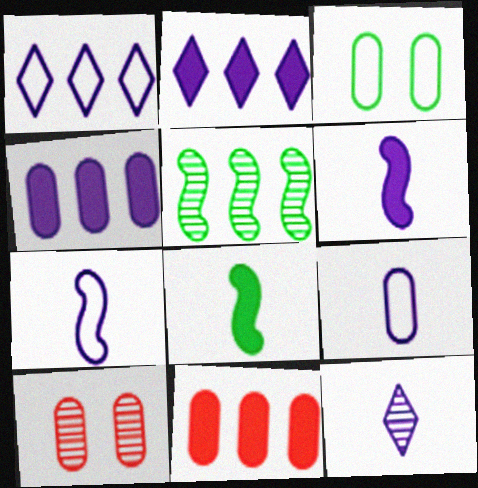[[1, 5, 11], 
[1, 8, 10], 
[5, 10, 12], 
[6, 9, 12]]